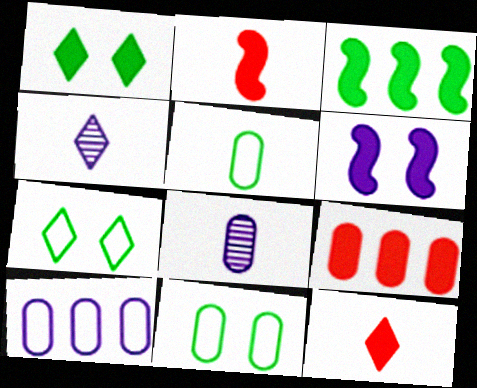[[2, 3, 6], 
[2, 4, 5], 
[4, 6, 10], 
[8, 9, 11]]